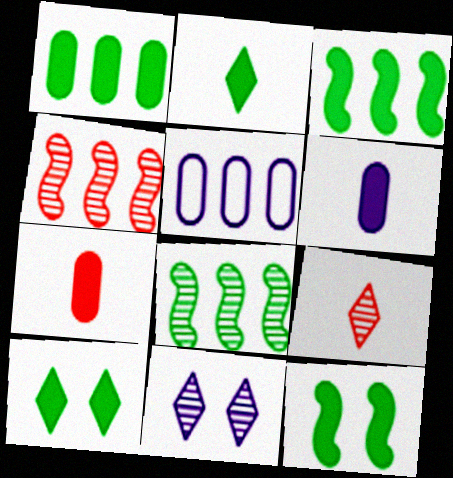[[1, 2, 12], 
[5, 9, 12]]